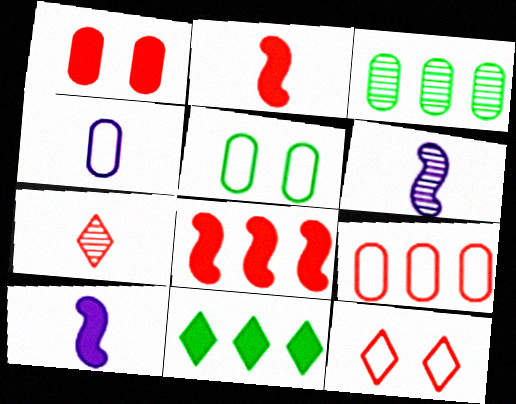[[1, 3, 4], 
[1, 10, 11], 
[3, 10, 12], 
[4, 5, 9]]